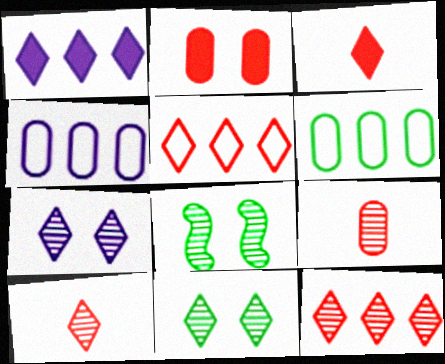[[3, 4, 8]]